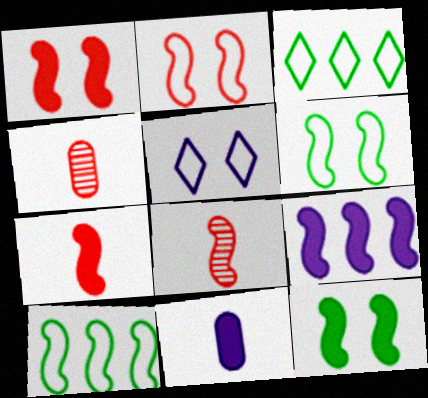[[6, 8, 9], 
[7, 9, 12]]